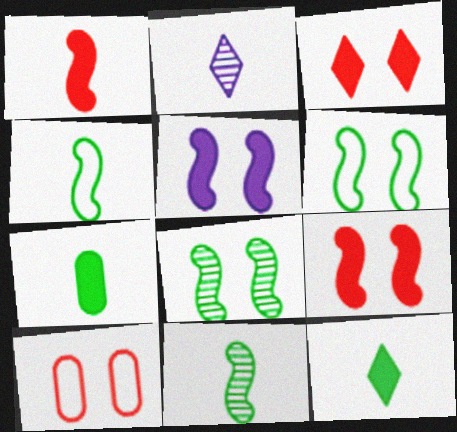[]